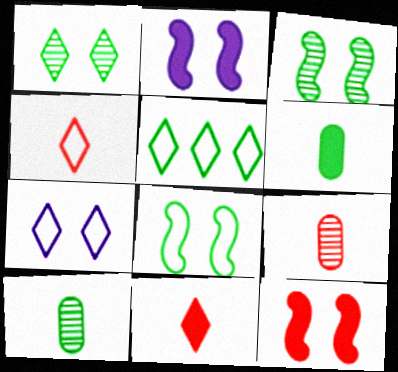[[2, 5, 9], 
[3, 5, 6], 
[4, 5, 7]]